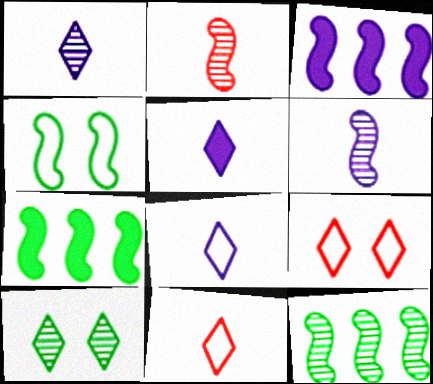[[1, 5, 8], 
[2, 3, 4]]